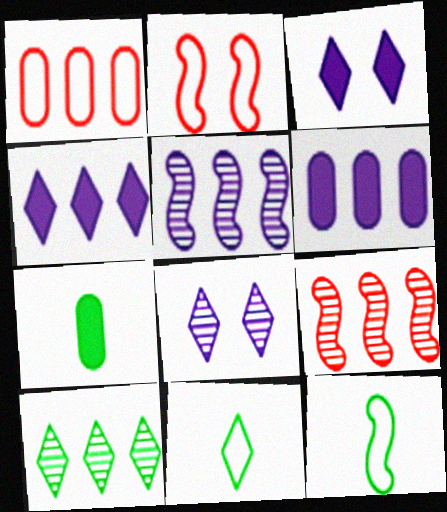[]